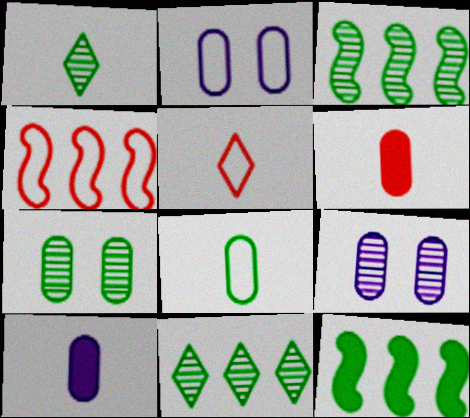[[1, 3, 7], 
[5, 9, 12]]